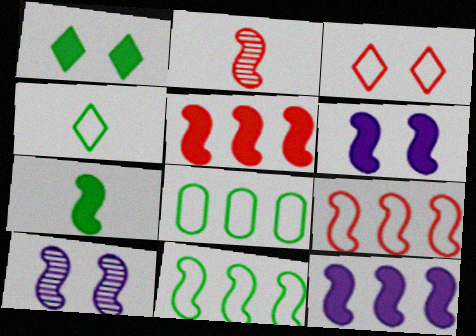[[2, 6, 11], 
[5, 6, 7], 
[7, 9, 10]]